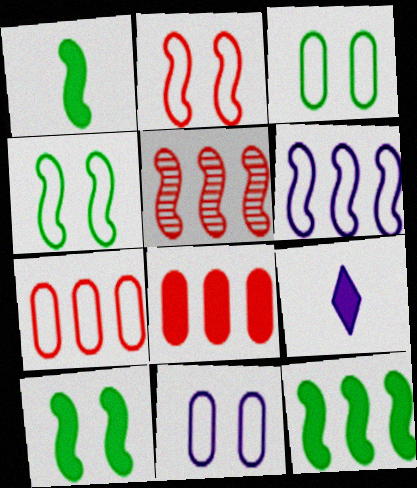[[1, 10, 12], 
[3, 5, 9], 
[5, 6, 12], 
[8, 9, 10]]